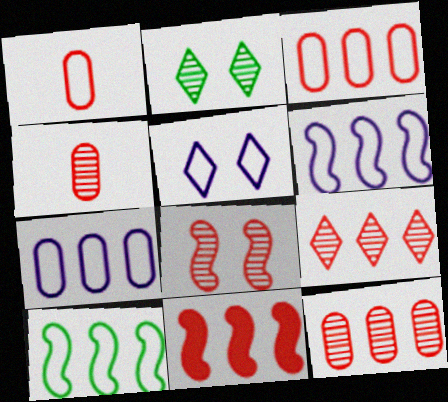[[1, 5, 10], 
[3, 9, 11], 
[4, 8, 9]]